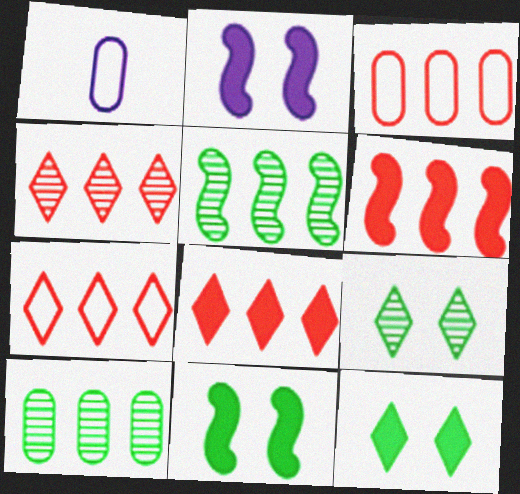[[1, 4, 11], 
[1, 6, 9], 
[3, 4, 6], 
[4, 7, 8]]